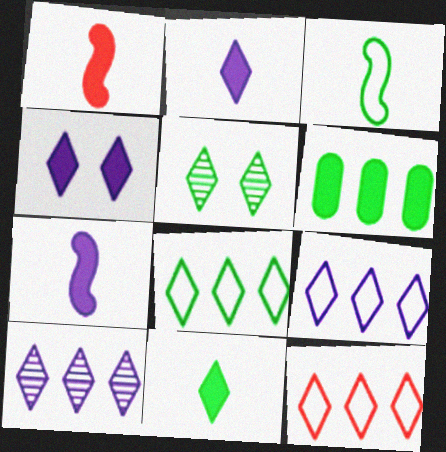[[1, 4, 6], 
[2, 5, 12], 
[3, 5, 6], 
[5, 8, 11], 
[8, 9, 12]]